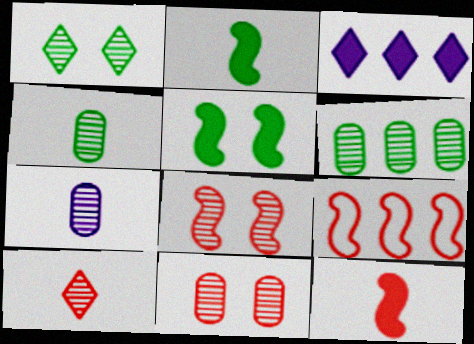[[3, 6, 9], 
[6, 7, 11], 
[8, 9, 12]]